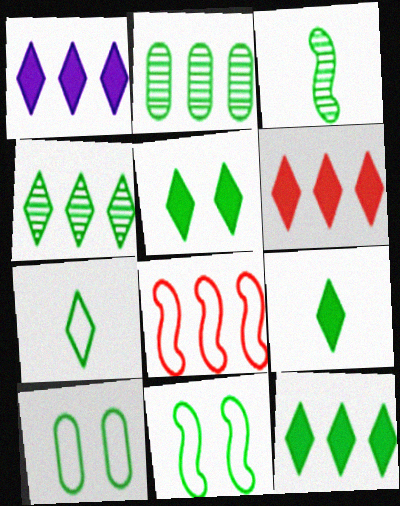[[1, 2, 8], 
[1, 6, 12], 
[2, 9, 11], 
[3, 10, 12], 
[4, 5, 7], 
[5, 9, 12]]